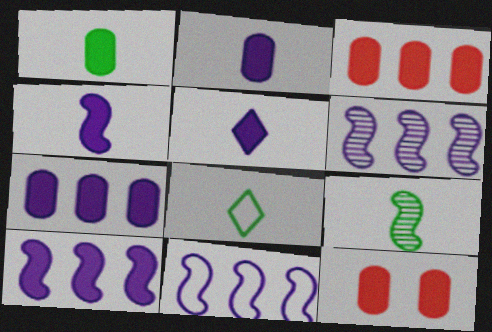[[1, 7, 12], 
[1, 8, 9], 
[2, 4, 5], 
[6, 8, 12], 
[6, 10, 11]]